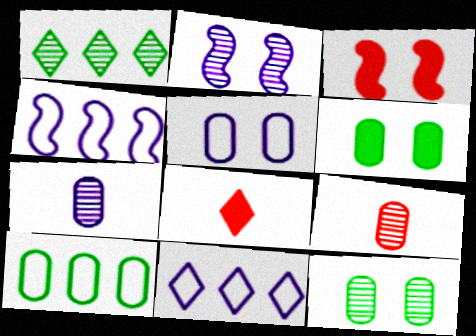[[1, 2, 9], 
[2, 8, 10], 
[4, 8, 12]]